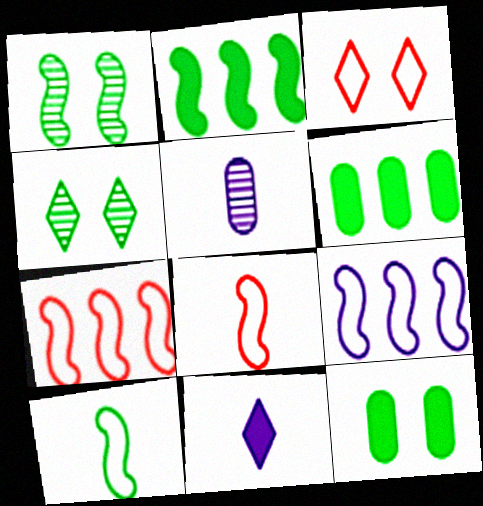[[1, 2, 10], 
[2, 3, 5], 
[4, 6, 10]]